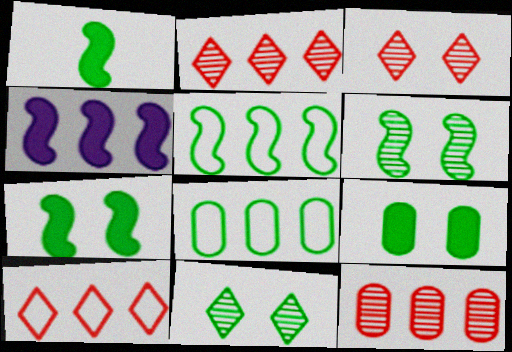[[1, 5, 6], 
[1, 8, 11], 
[2, 4, 8]]